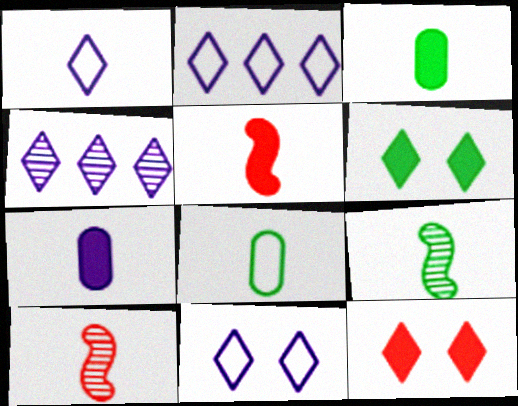[[1, 2, 11], 
[1, 3, 10]]